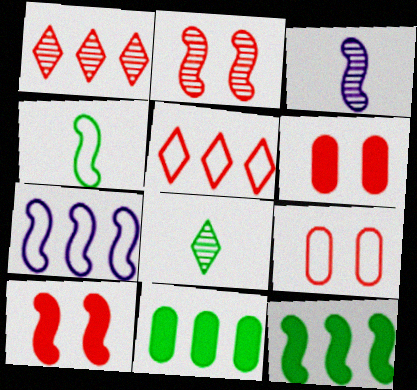[[1, 7, 11], 
[6, 7, 8]]